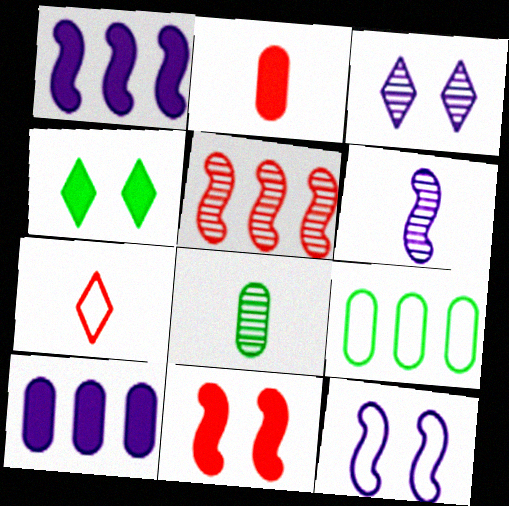[[1, 2, 4], 
[1, 6, 12], 
[3, 5, 8], 
[7, 9, 12]]